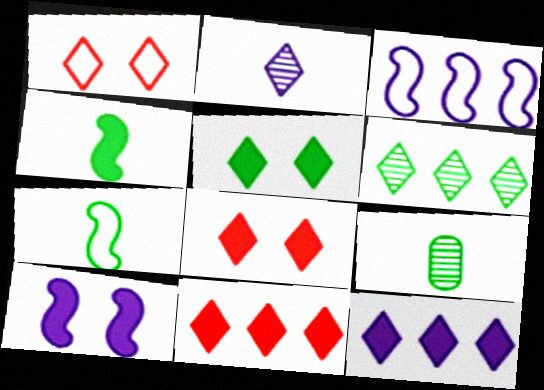[[3, 8, 9]]